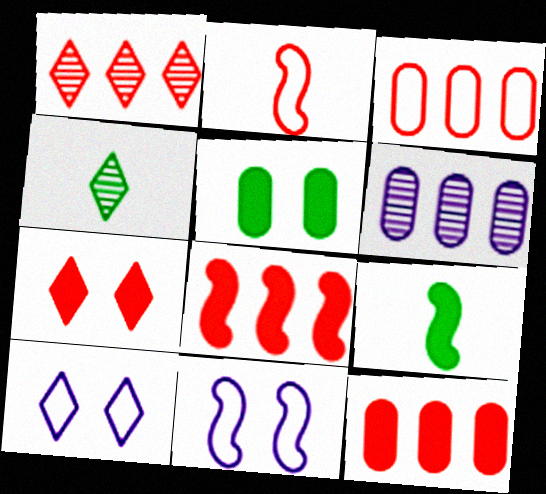[[1, 3, 8], 
[4, 11, 12]]